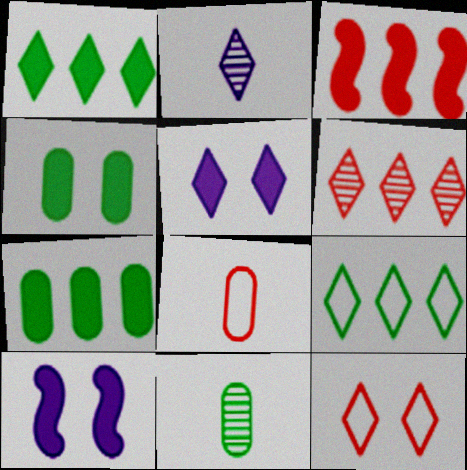[[1, 2, 12]]